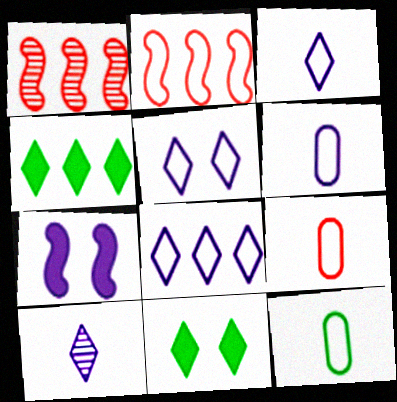[[1, 6, 11], 
[2, 5, 12], 
[3, 5, 8], 
[6, 9, 12]]